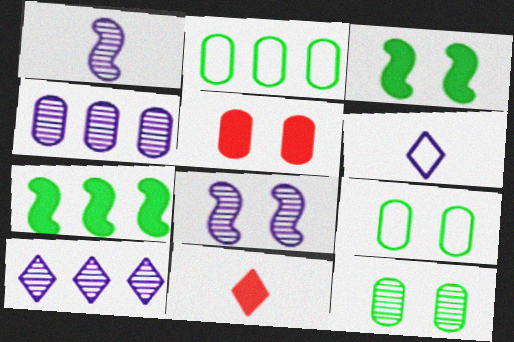[[2, 8, 11]]